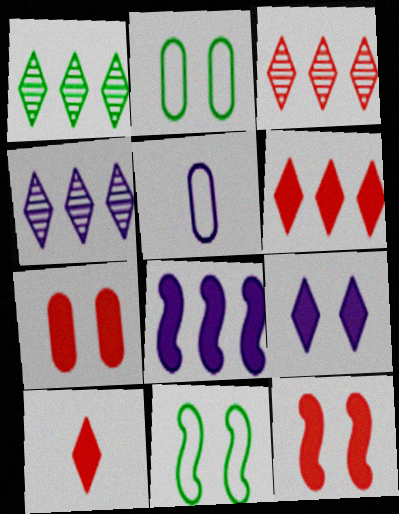[[1, 3, 4], 
[1, 5, 12]]